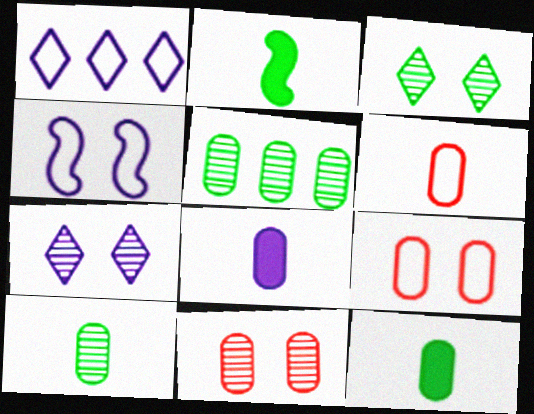[[1, 2, 11], 
[5, 8, 9], 
[6, 8, 10]]